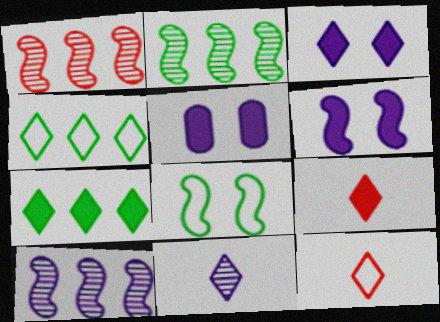[[1, 2, 10], 
[2, 5, 12], 
[3, 5, 6], 
[3, 7, 9]]